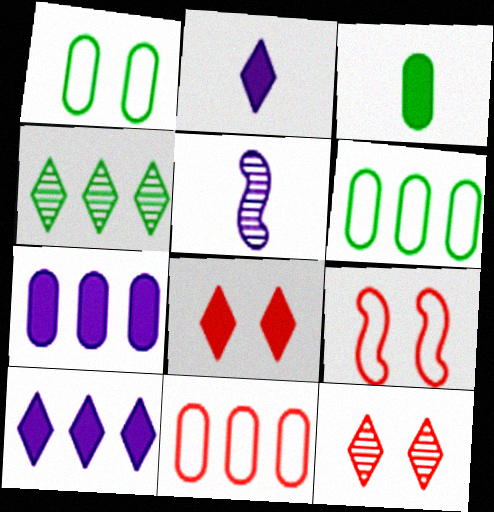[[5, 6, 8]]